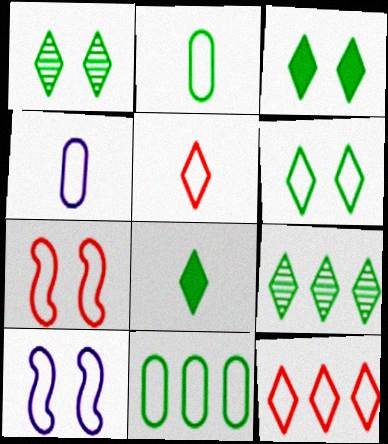[[1, 3, 6], 
[2, 10, 12], 
[5, 10, 11], 
[6, 8, 9]]